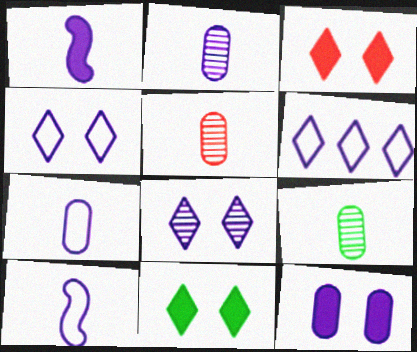[[2, 5, 9]]